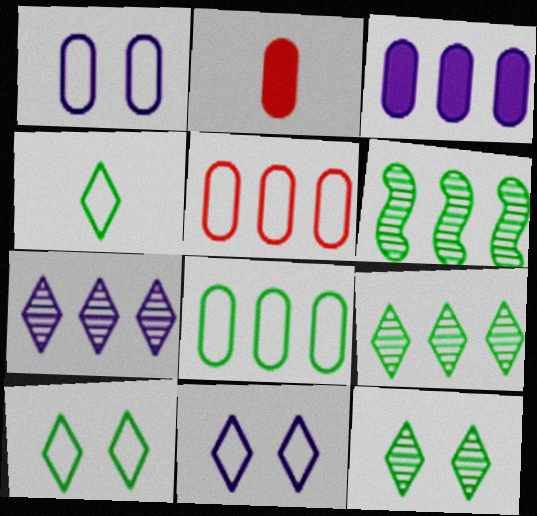[[2, 6, 11]]